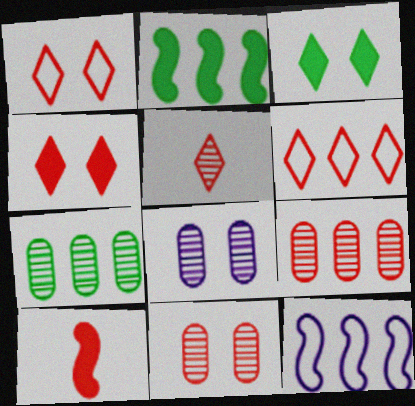[[1, 9, 10], 
[4, 5, 6], 
[6, 10, 11]]